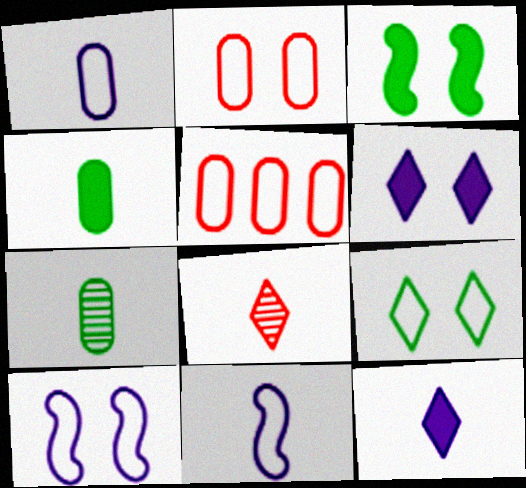[[2, 9, 10], 
[4, 8, 11], 
[5, 9, 11]]